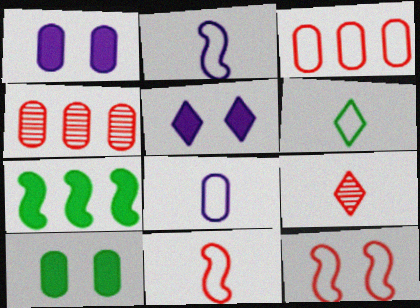[[4, 8, 10], 
[6, 8, 11]]